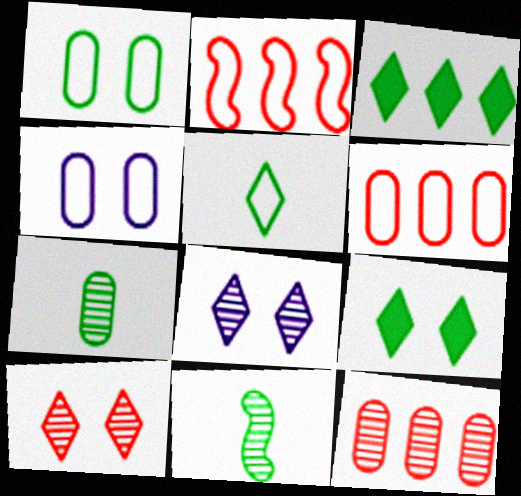[[1, 3, 11], 
[2, 4, 5], 
[8, 11, 12]]